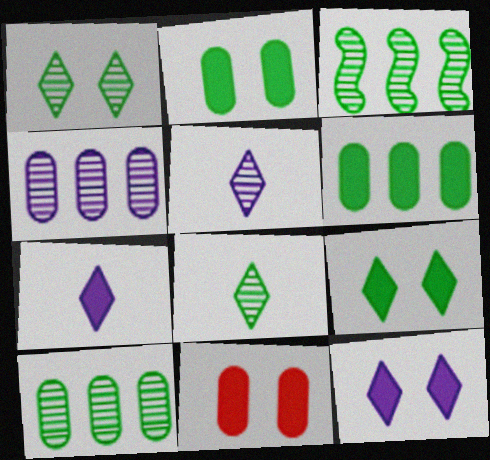[]